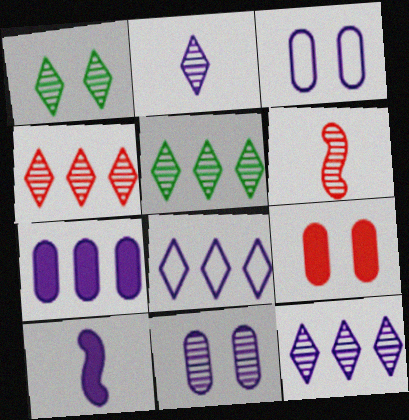[[1, 2, 4], 
[3, 10, 12], 
[4, 5, 12], 
[5, 6, 11], 
[8, 10, 11]]